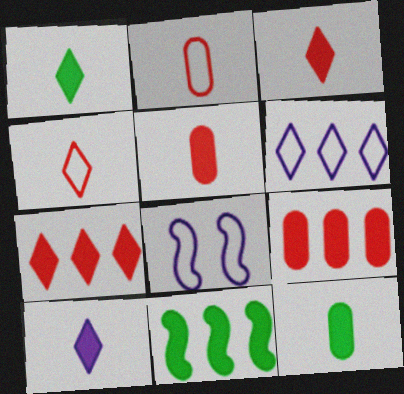[[1, 3, 10]]